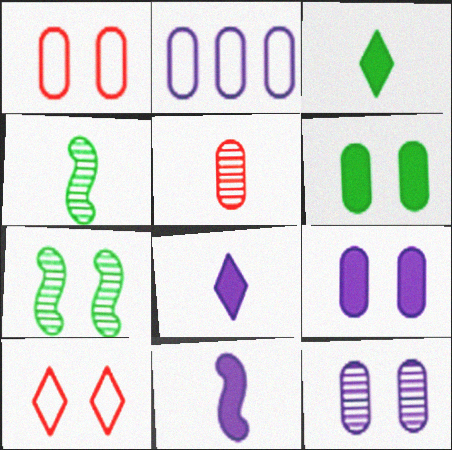[[1, 6, 12], 
[2, 5, 6], 
[7, 9, 10]]